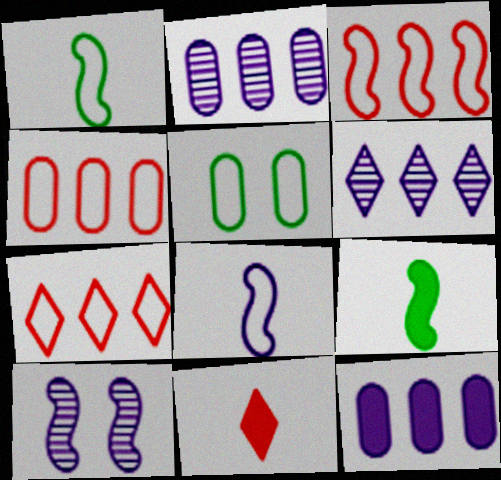[[3, 4, 7], 
[3, 9, 10], 
[5, 7, 8]]